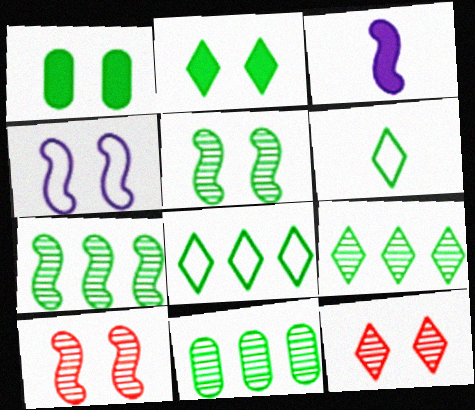[[1, 4, 12], 
[1, 6, 7], 
[2, 6, 9], 
[7, 9, 11]]